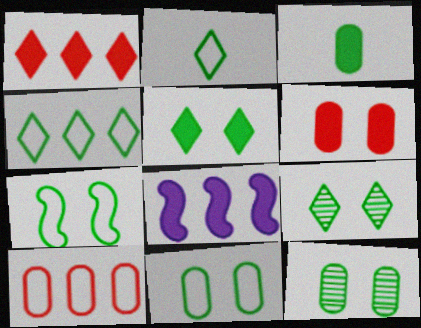[[5, 7, 12]]